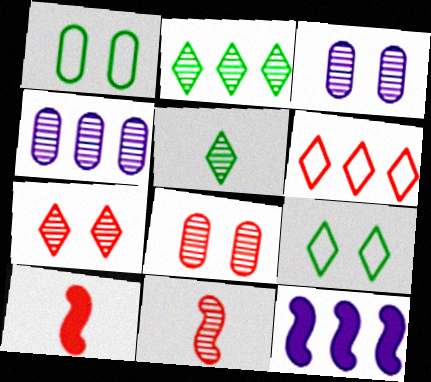[[2, 3, 11], 
[4, 9, 10], 
[6, 8, 10]]